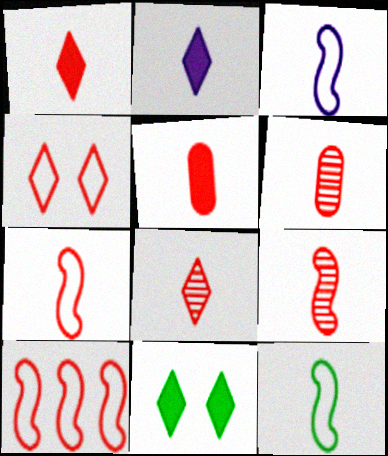[[1, 6, 7], 
[2, 6, 12], 
[3, 7, 12], 
[5, 7, 8], 
[6, 8, 9]]